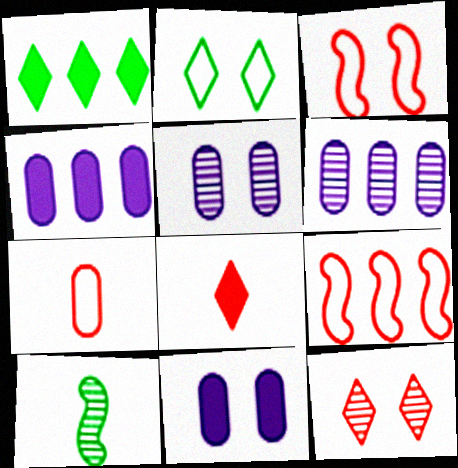[[1, 6, 9], 
[6, 10, 12]]